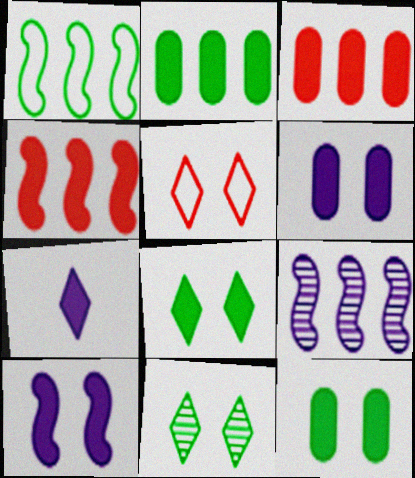[[1, 4, 9], 
[4, 7, 12]]